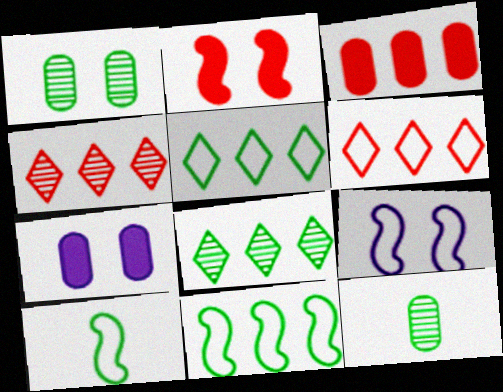[[4, 7, 10]]